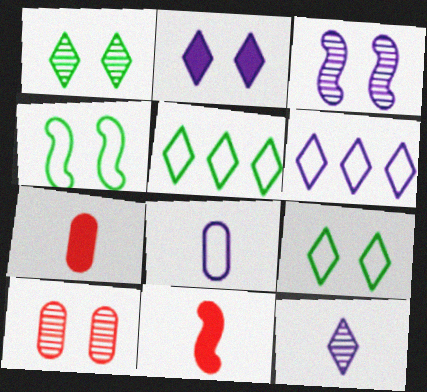[[1, 3, 10], 
[2, 4, 10], 
[2, 6, 12], 
[3, 5, 7]]